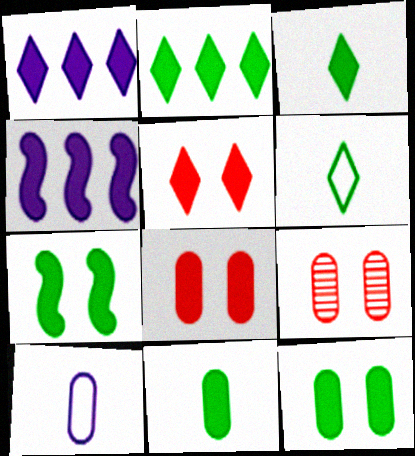[[1, 3, 5], 
[2, 7, 11], 
[3, 4, 8], 
[4, 5, 11], 
[4, 6, 9]]